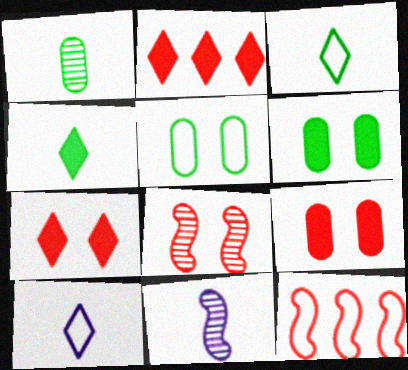[[2, 5, 11], 
[5, 10, 12]]